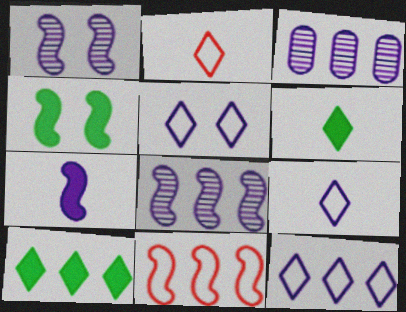[[2, 3, 4], 
[3, 5, 7], 
[3, 10, 11], 
[5, 9, 12]]